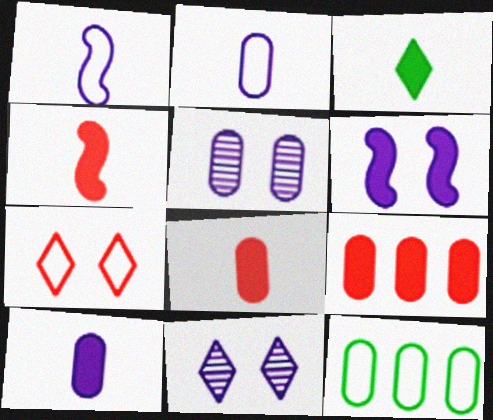[[1, 7, 12], 
[3, 4, 10], 
[3, 6, 9], 
[4, 11, 12], 
[5, 8, 12]]